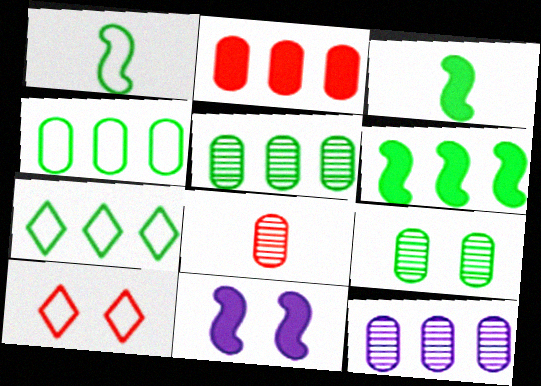[[2, 4, 12], 
[3, 7, 9], 
[3, 10, 12], 
[5, 6, 7], 
[7, 8, 11], 
[8, 9, 12], 
[9, 10, 11]]